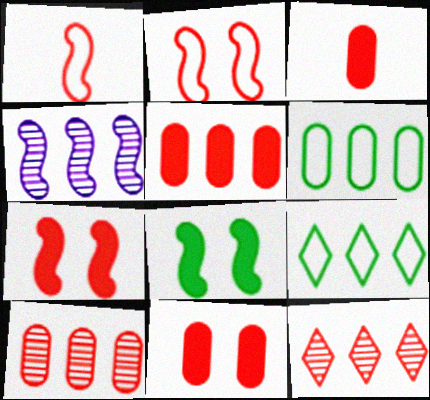[[1, 4, 8], 
[1, 11, 12], 
[2, 3, 12], 
[3, 5, 11], 
[4, 5, 9]]